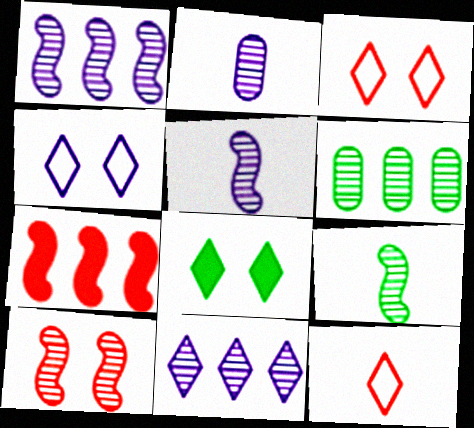[[1, 9, 10], 
[8, 11, 12]]